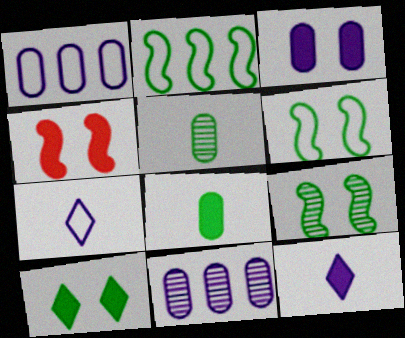[[2, 5, 10], 
[3, 4, 10]]